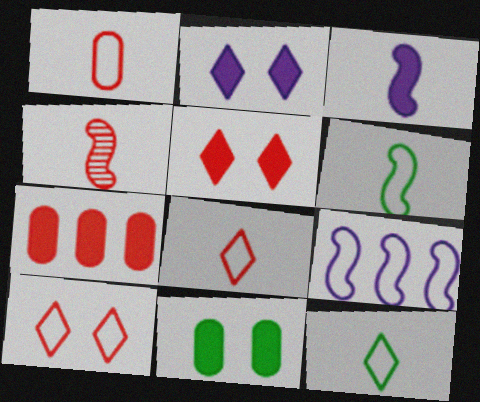[[3, 4, 6], 
[4, 7, 10]]